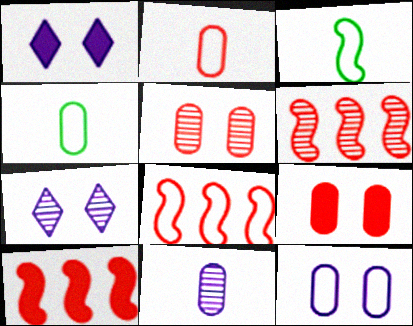[[1, 4, 6], 
[4, 7, 10], 
[6, 8, 10]]